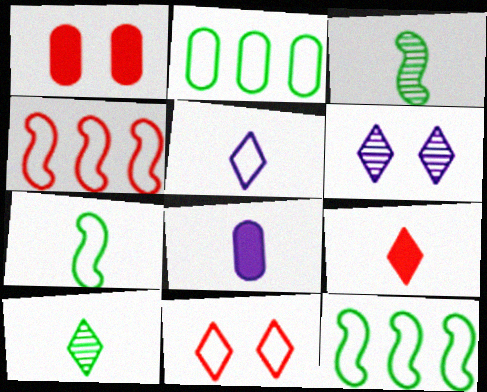[[5, 9, 10]]